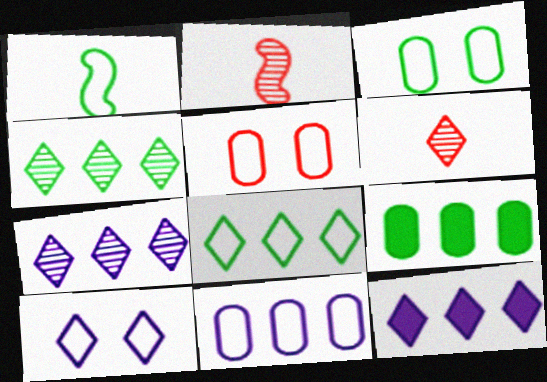[[1, 3, 8], 
[2, 3, 12], 
[2, 9, 10]]